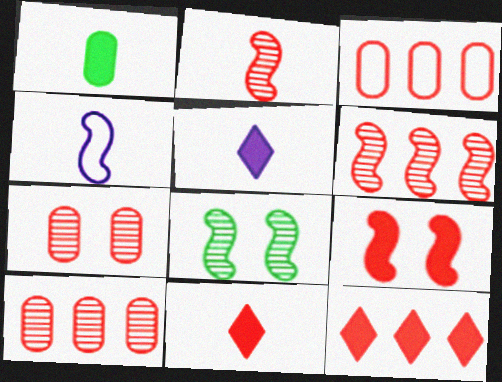[[3, 5, 8], 
[3, 6, 12]]